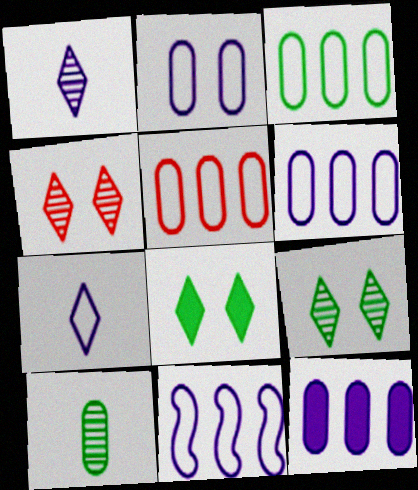[[2, 7, 11], 
[3, 5, 6]]